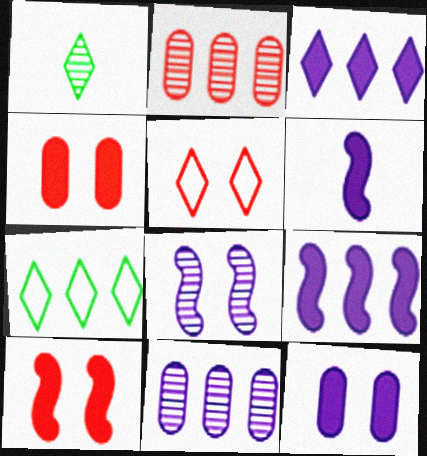[[1, 2, 8], 
[1, 3, 5], 
[2, 7, 9], 
[3, 6, 12]]